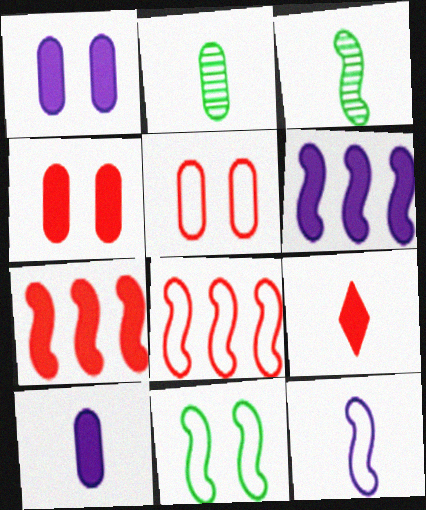[[2, 9, 12], 
[4, 7, 9], 
[8, 11, 12]]